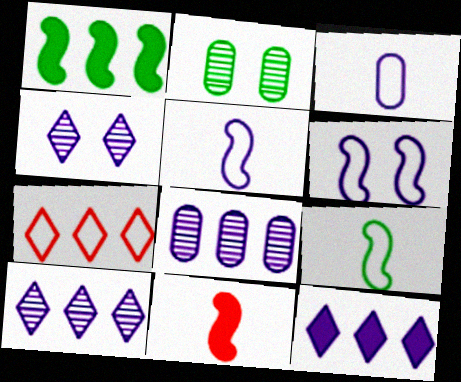[[1, 7, 8]]